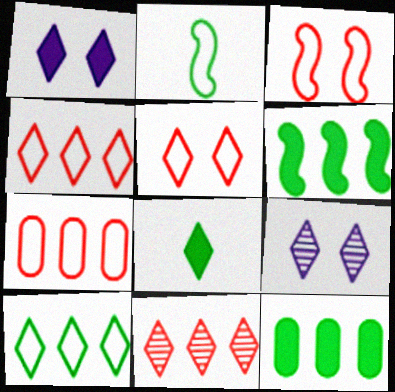[[4, 8, 9]]